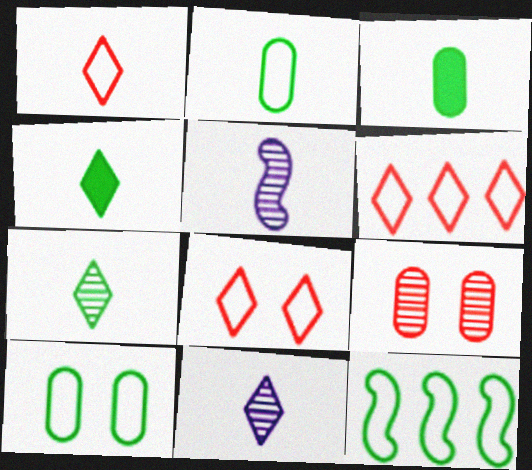[[1, 3, 5], 
[1, 4, 11], 
[1, 6, 8]]